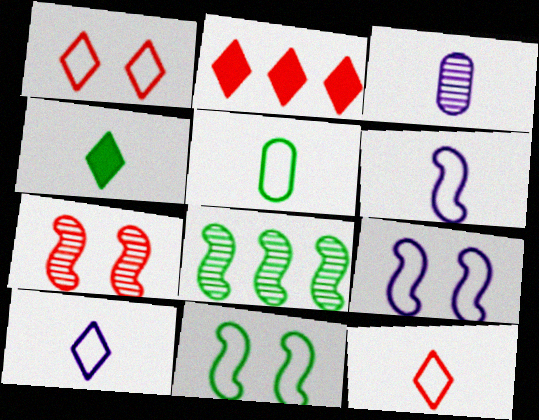[[2, 3, 11], 
[5, 6, 12]]